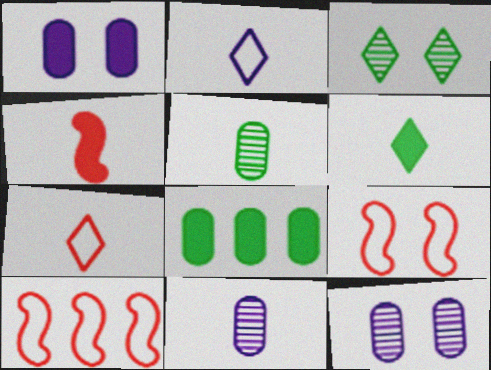[[1, 3, 9], 
[2, 4, 5], 
[6, 10, 12]]